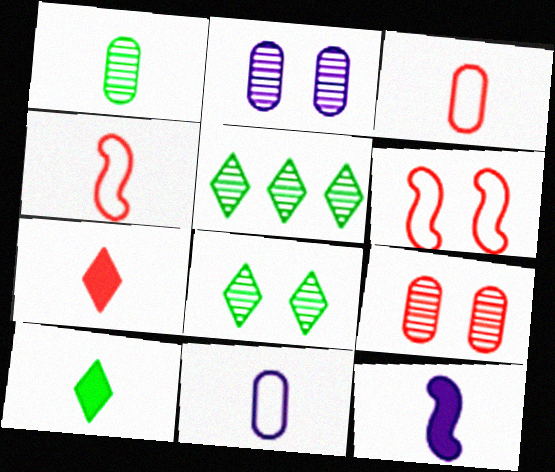[]